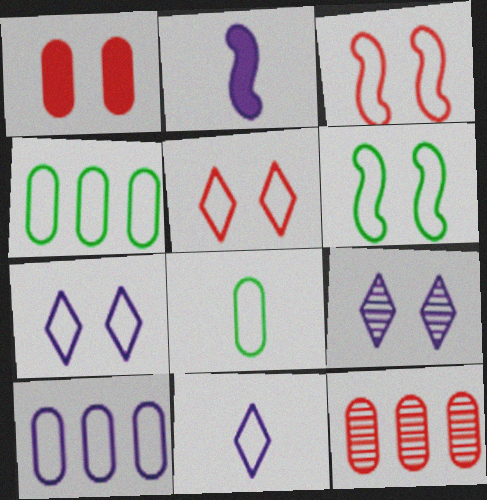[[1, 6, 9], 
[2, 9, 10], 
[3, 4, 11]]